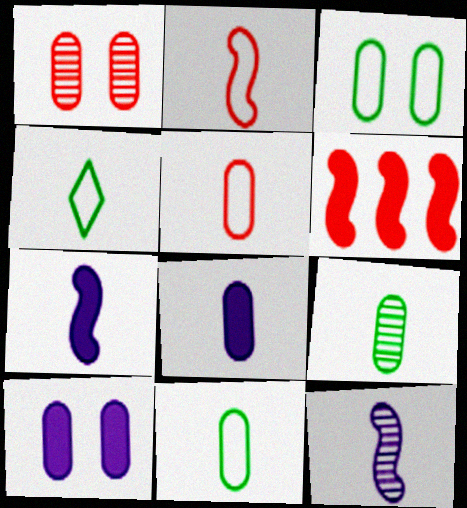[[1, 3, 10], 
[5, 8, 9]]